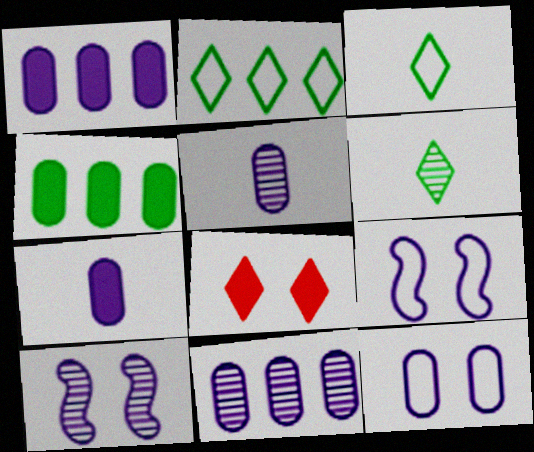[[1, 5, 12], 
[7, 11, 12]]